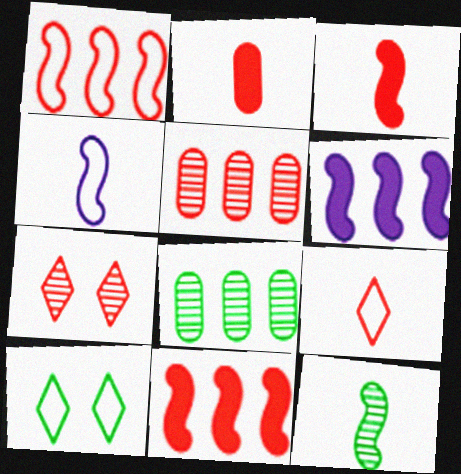[[1, 2, 7], 
[3, 4, 12]]